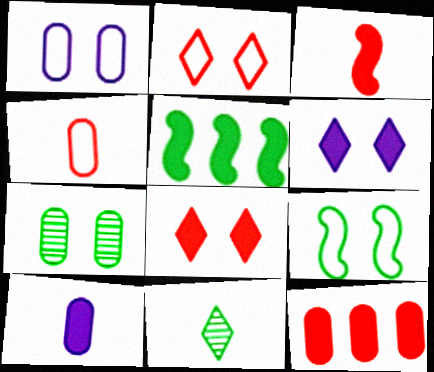[[1, 2, 9], 
[3, 8, 12], 
[5, 8, 10]]